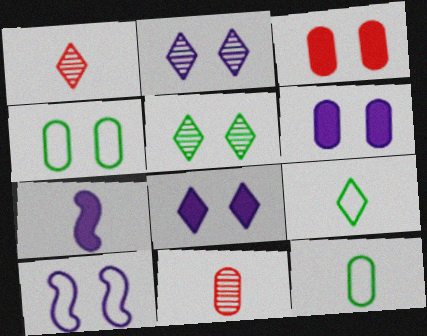[[1, 7, 12], 
[2, 6, 10], 
[3, 5, 10], 
[7, 9, 11]]